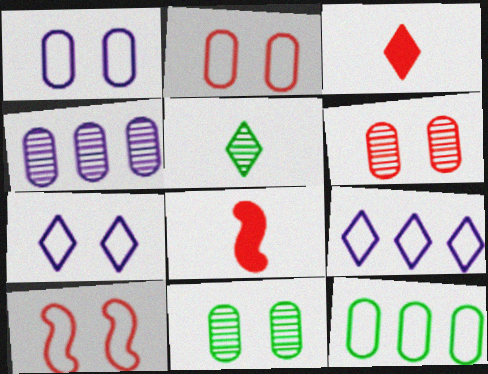[[8, 9, 11]]